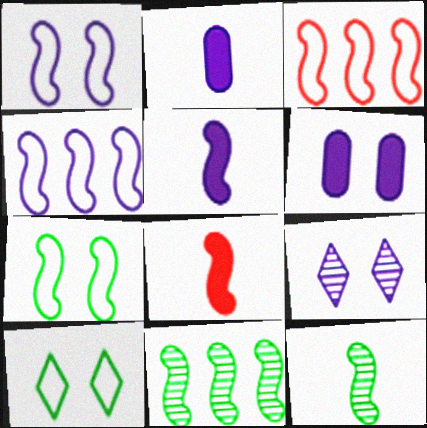[[1, 6, 9], 
[1, 8, 11], 
[2, 4, 9]]